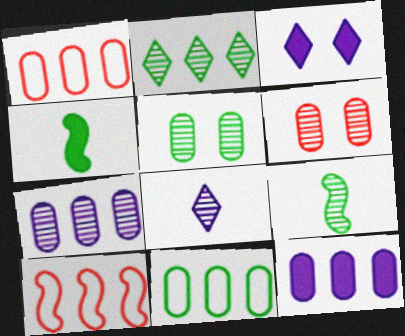[[1, 3, 9], 
[2, 5, 9], 
[2, 10, 12]]